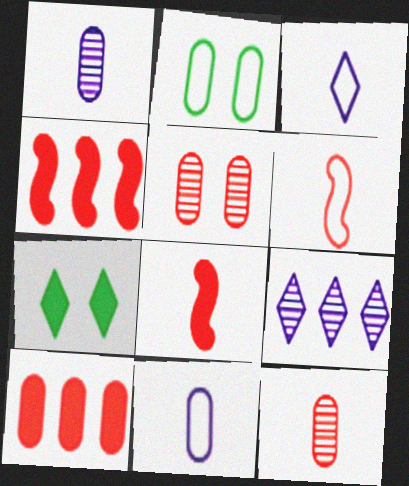[[1, 2, 10], 
[2, 8, 9]]